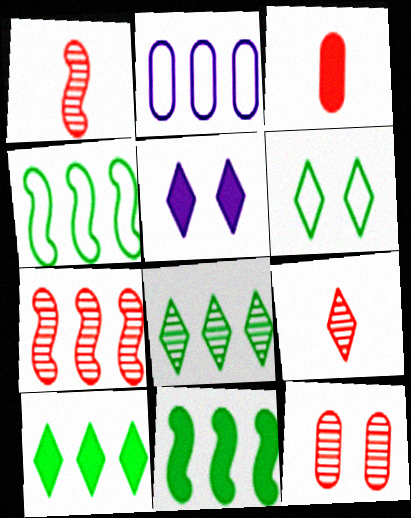[[2, 7, 10], 
[3, 5, 11], 
[7, 9, 12]]